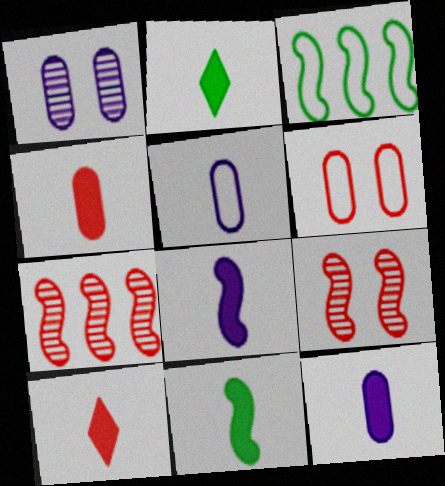[[1, 3, 10], 
[2, 4, 8], 
[3, 8, 9], 
[6, 7, 10], 
[10, 11, 12]]